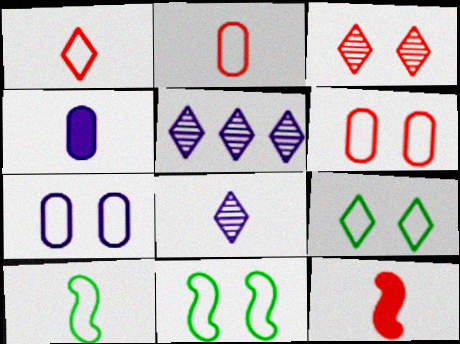[]